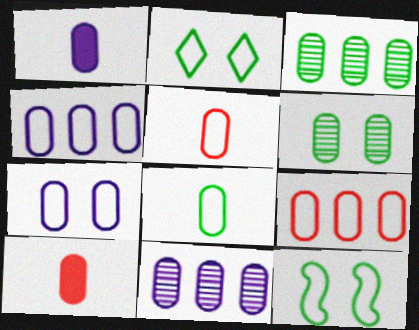[[1, 6, 9], 
[1, 7, 11], 
[3, 7, 10], 
[4, 6, 10], 
[7, 8, 9]]